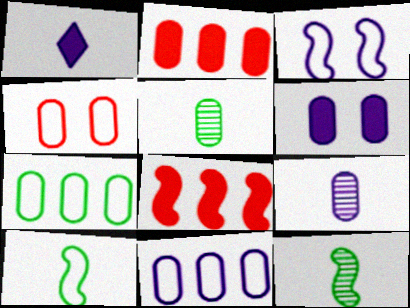[[3, 8, 12], 
[6, 9, 11]]